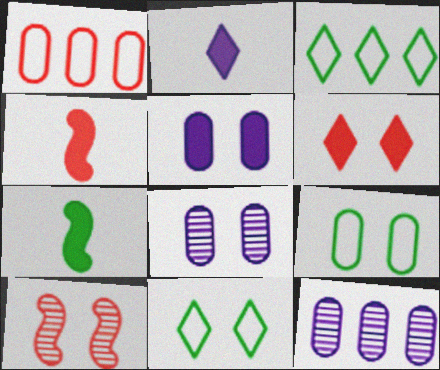[[3, 4, 8], 
[4, 11, 12], 
[5, 10, 11]]